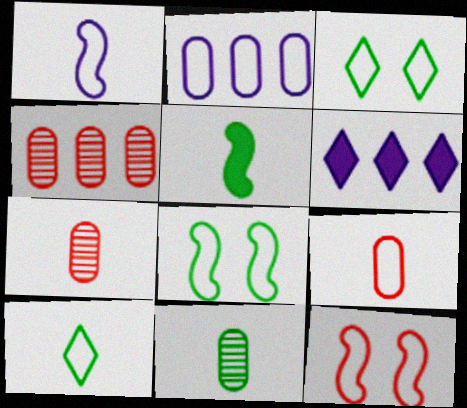[[1, 9, 10], 
[2, 10, 12], 
[5, 10, 11], 
[6, 7, 8], 
[6, 11, 12]]